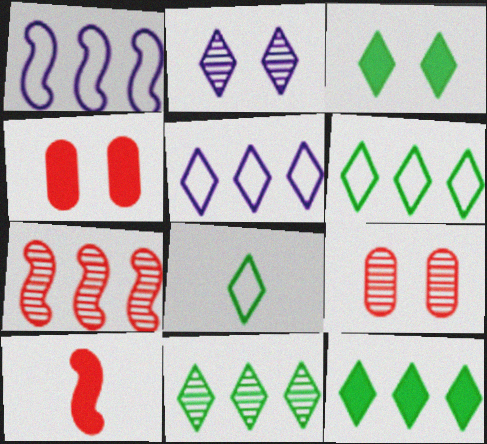[[3, 8, 11], 
[6, 11, 12]]